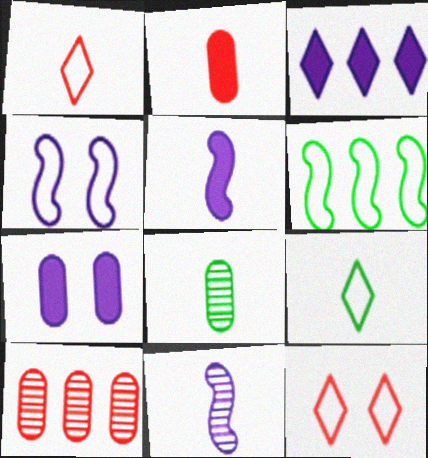[[1, 5, 8], 
[2, 9, 11], 
[3, 5, 7], 
[3, 6, 10]]